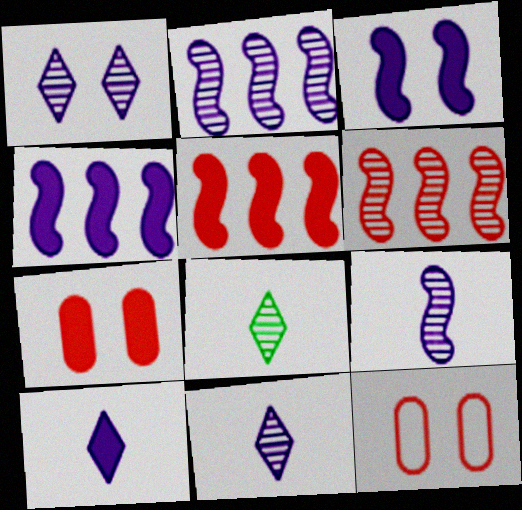[[4, 8, 12]]